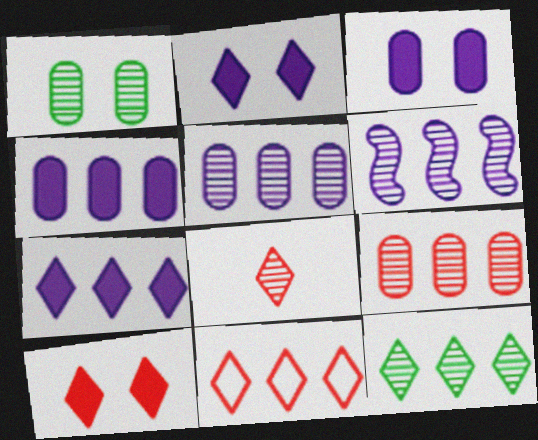[[1, 6, 8], 
[6, 9, 12], 
[7, 11, 12], 
[8, 10, 11]]